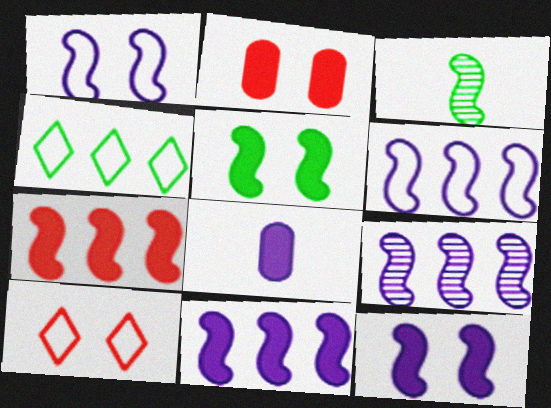[[1, 3, 7], 
[6, 9, 11]]